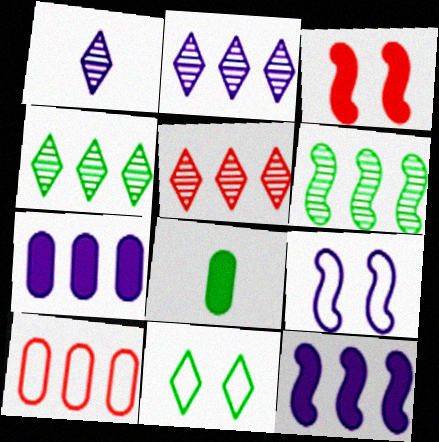[[1, 7, 9], 
[2, 4, 5], 
[4, 10, 12], 
[5, 8, 9], 
[6, 8, 11]]